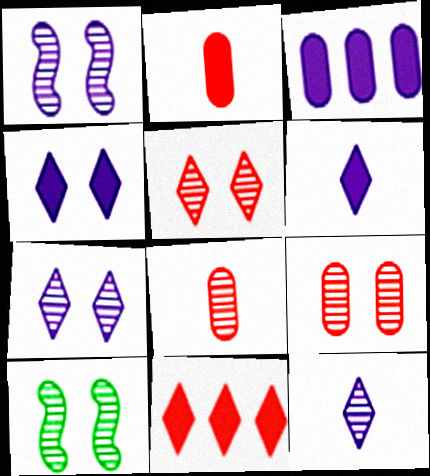[[7, 9, 10]]